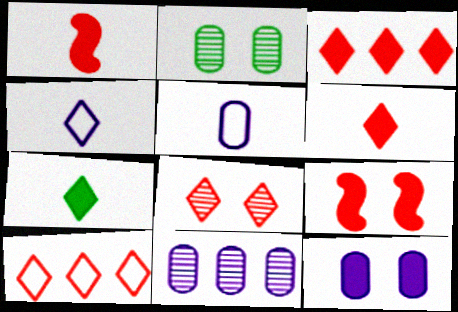[[5, 11, 12], 
[6, 8, 10]]